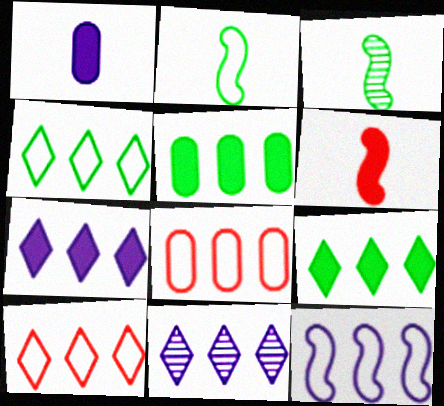[[4, 8, 12], 
[9, 10, 11]]